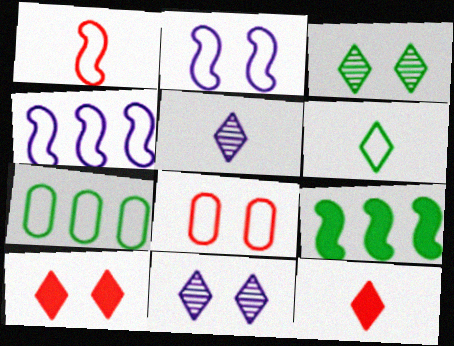[[4, 6, 8], 
[5, 6, 12], 
[5, 8, 9]]